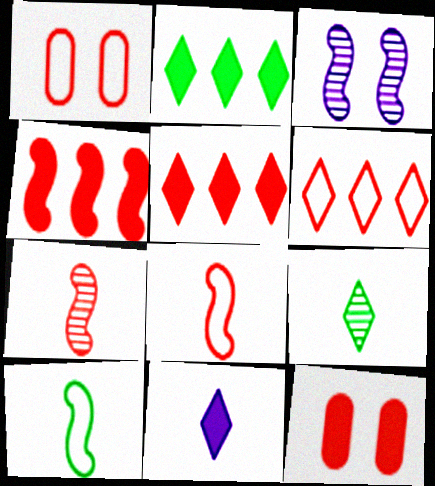[[1, 5, 7], 
[1, 6, 8], 
[3, 4, 10], 
[6, 7, 12]]